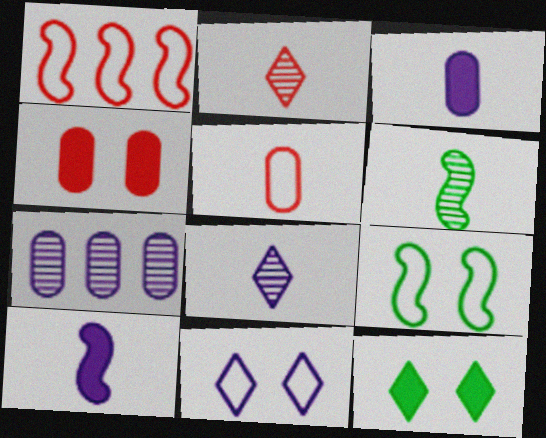[[1, 2, 4], 
[7, 10, 11]]